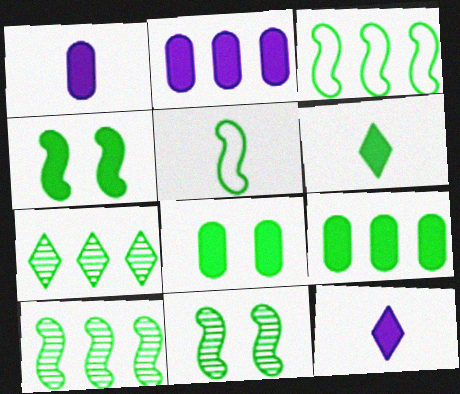[[3, 7, 9], 
[4, 5, 10], 
[4, 6, 9], 
[5, 7, 8]]